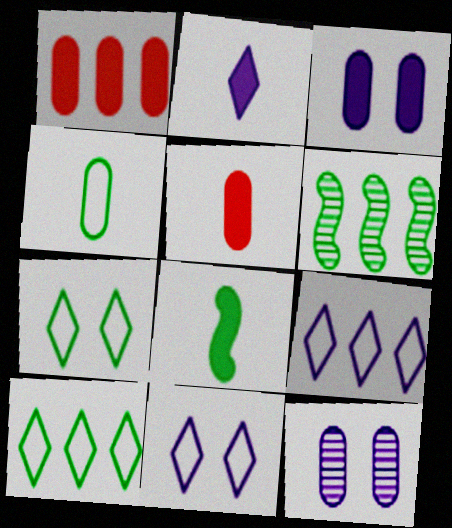[[1, 4, 12], 
[1, 6, 9], 
[2, 5, 8], 
[5, 6, 11]]